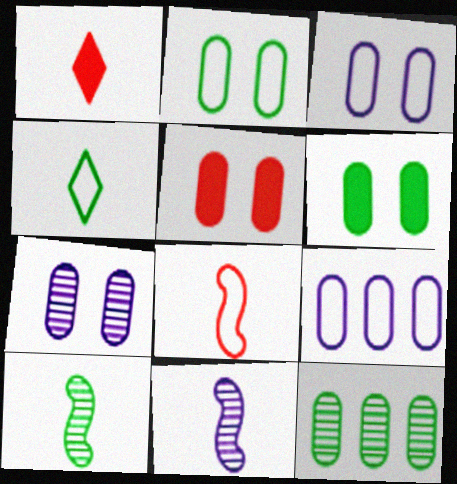[[2, 5, 7]]